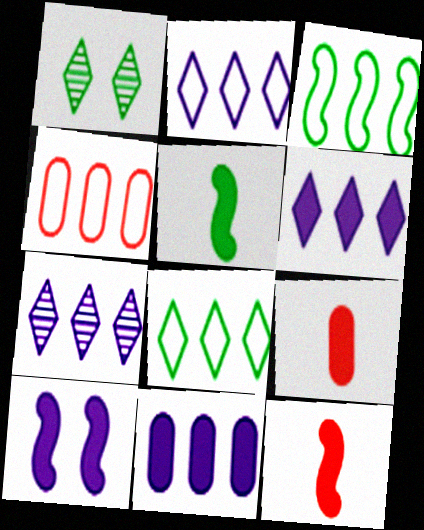[[2, 3, 4], 
[2, 6, 7]]